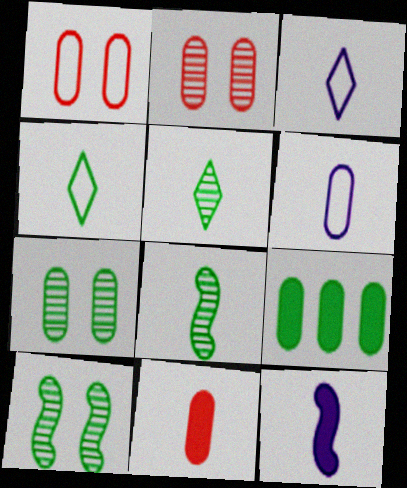[[2, 6, 9], 
[3, 8, 11], 
[4, 9, 10]]